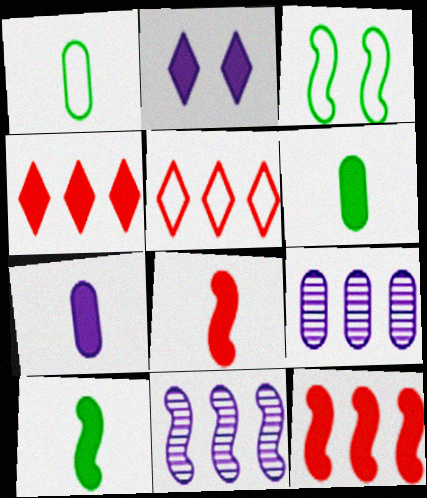[[2, 6, 12], 
[3, 8, 11]]